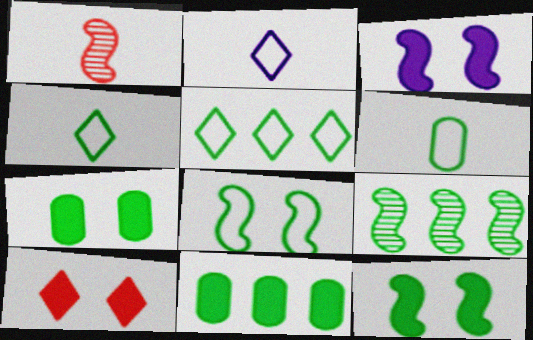[[3, 7, 10], 
[4, 7, 9], 
[5, 6, 8], 
[5, 9, 11]]